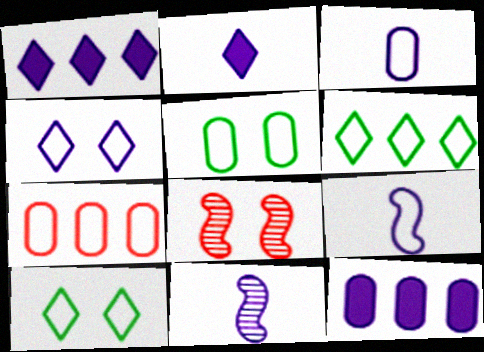[[2, 3, 11], 
[3, 5, 7], 
[4, 11, 12], 
[7, 9, 10]]